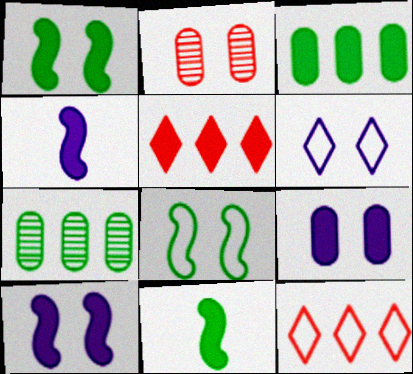[[1, 2, 6], 
[5, 9, 11]]